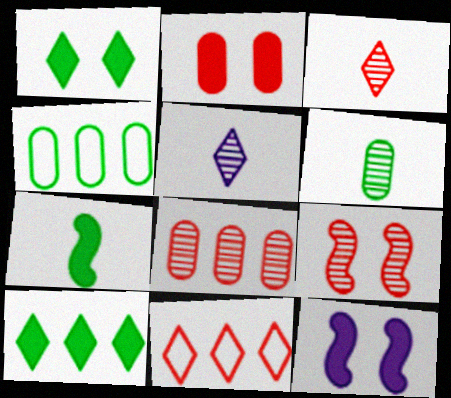[[1, 2, 12], 
[1, 5, 11], 
[3, 4, 12], 
[3, 8, 9], 
[6, 11, 12]]